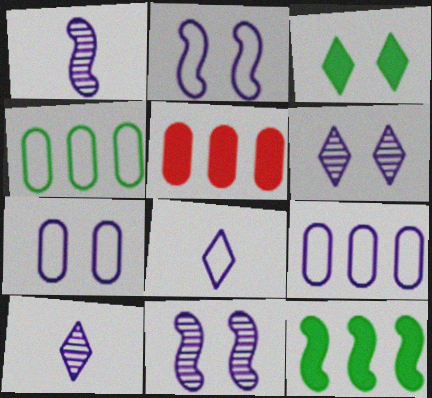[[2, 8, 9]]